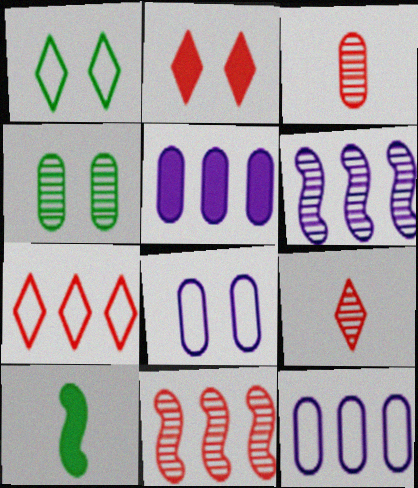[[2, 5, 10], 
[2, 7, 9], 
[4, 6, 9]]